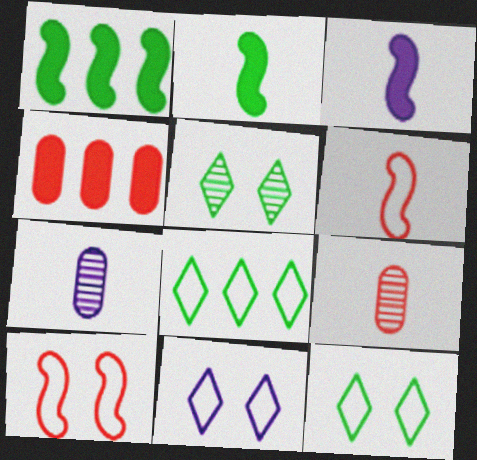[[1, 9, 11]]